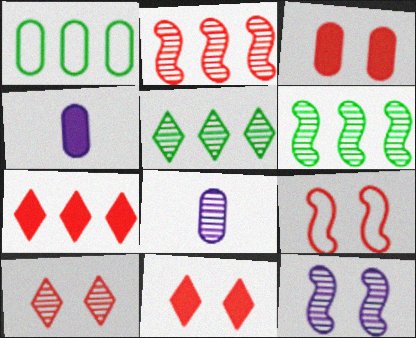[[1, 3, 8], 
[3, 9, 10], 
[4, 5, 9], 
[6, 8, 10]]